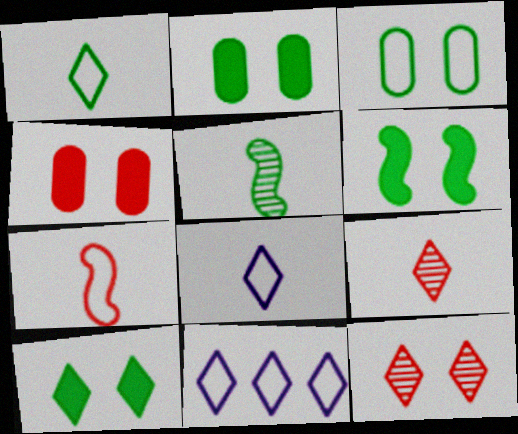[[2, 6, 10], 
[3, 7, 11], 
[4, 5, 11], 
[9, 10, 11]]